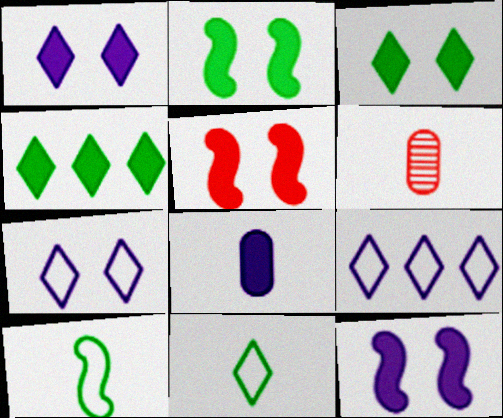[[2, 5, 12], 
[2, 6, 9], 
[4, 5, 8]]